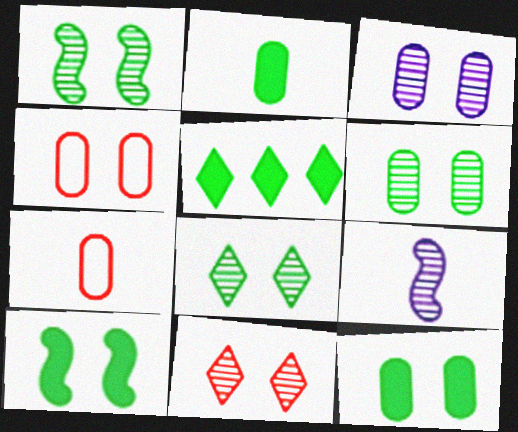[[1, 3, 11], 
[1, 6, 8], 
[2, 5, 10], 
[3, 4, 12], 
[4, 5, 9]]